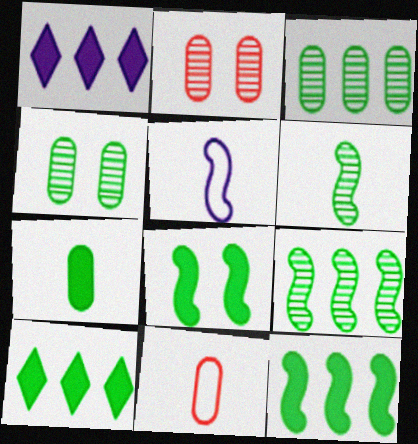[[2, 5, 10], 
[7, 8, 10]]